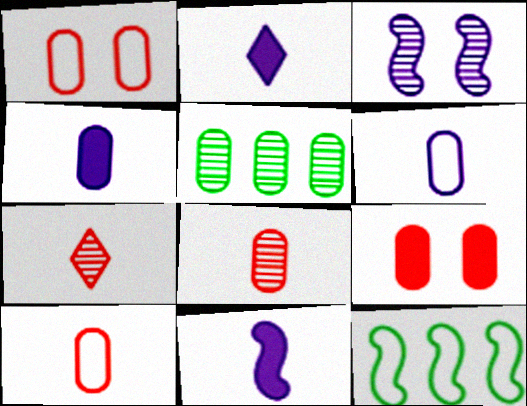[[1, 4, 5], 
[2, 4, 11], 
[3, 5, 7], 
[5, 6, 9]]